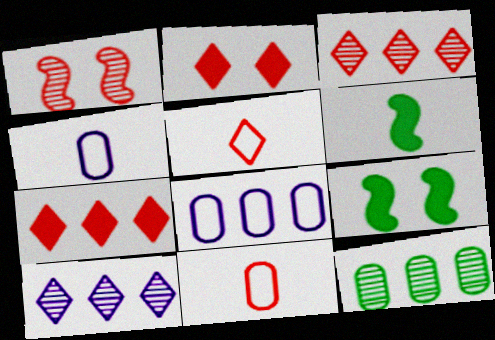[[1, 7, 11], 
[2, 3, 5], 
[3, 4, 9], 
[9, 10, 11]]